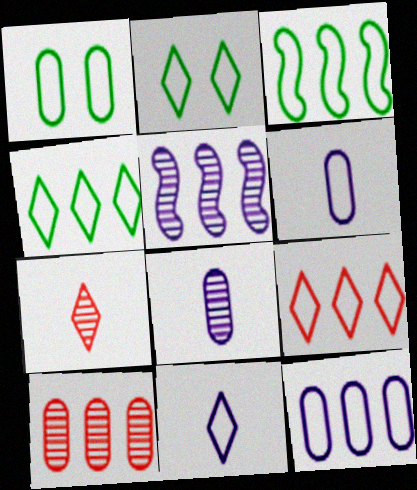[[2, 9, 11], 
[3, 9, 12]]